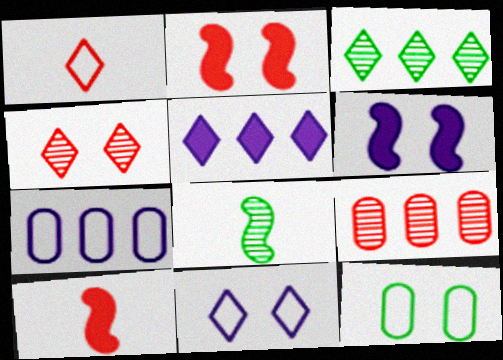[[1, 2, 9], 
[4, 6, 12]]